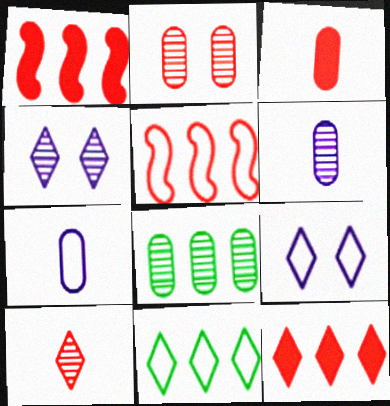[[2, 6, 8]]